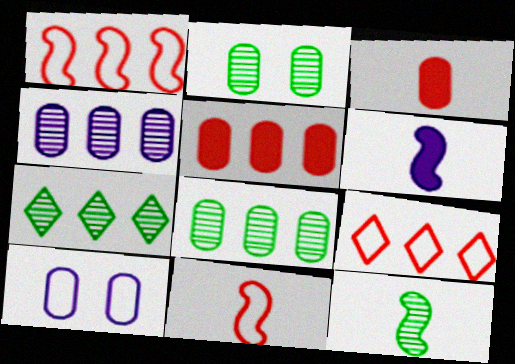[[2, 6, 9], 
[2, 7, 12], 
[3, 8, 10], 
[6, 11, 12]]